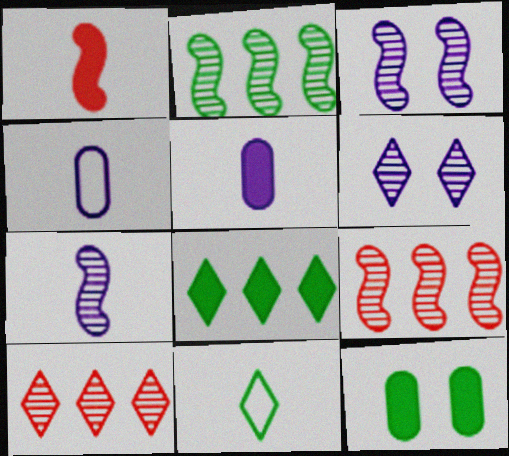[[2, 11, 12]]